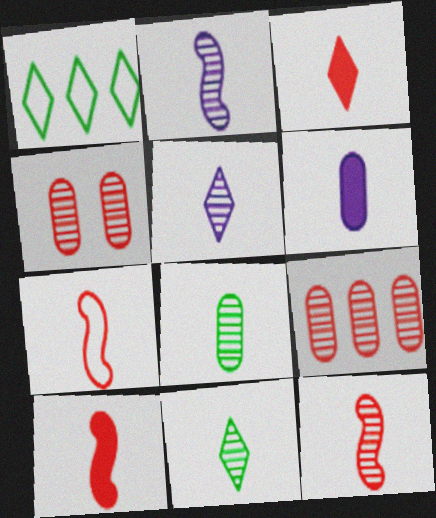[[5, 8, 12], 
[6, 7, 11], 
[7, 10, 12]]